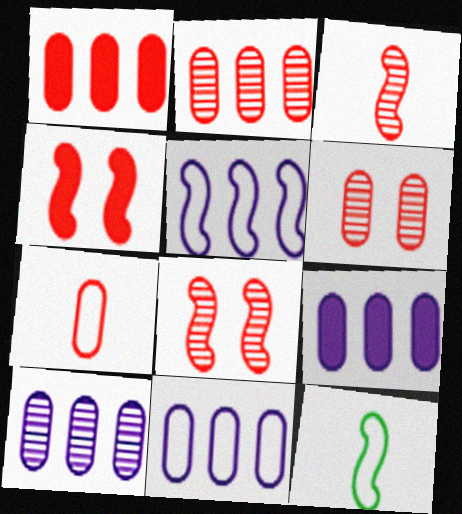[[1, 6, 7], 
[9, 10, 11]]